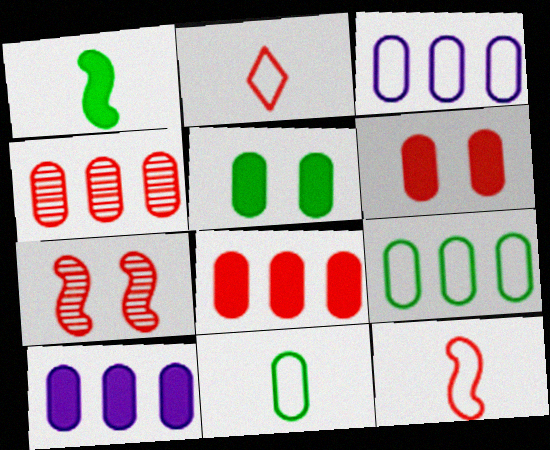[[2, 7, 8], 
[4, 9, 10]]